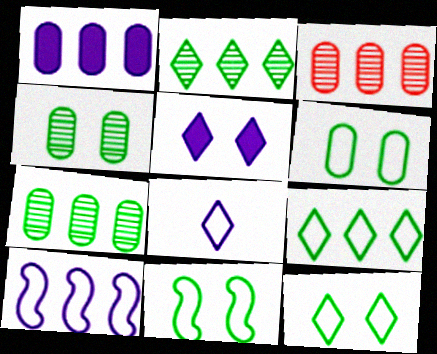[[6, 11, 12]]